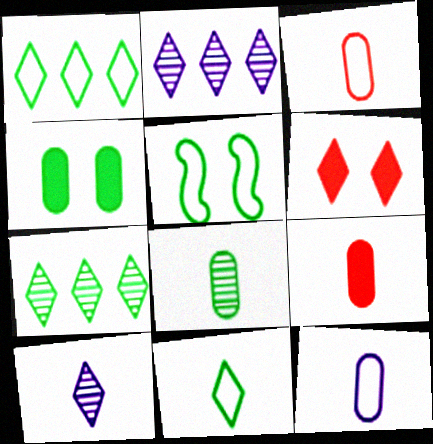[[1, 6, 10], 
[2, 5, 9], 
[2, 6, 11], 
[8, 9, 12]]